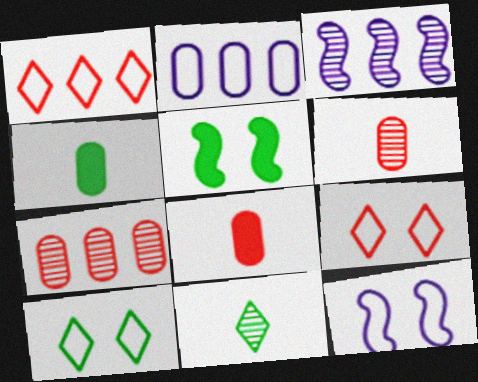[[3, 4, 9], 
[3, 8, 10]]